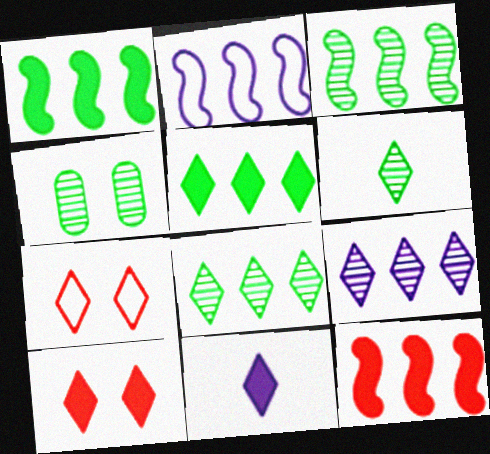[[2, 3, 12], 
[3, 4, 6], 
[5, 10, 11], 
[7, 8, 11]]